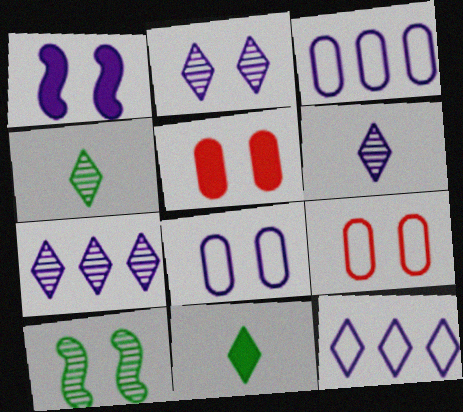[[1, 2, 8], 
[1, 3, 6], 
[2, 6, 7]]